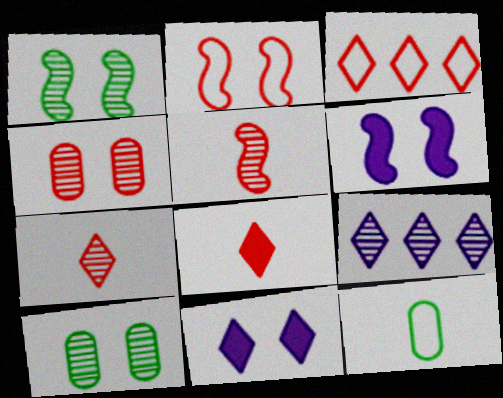[[1, 2, 6], 
[2, 10, 11], 
[5, 9, 10]]